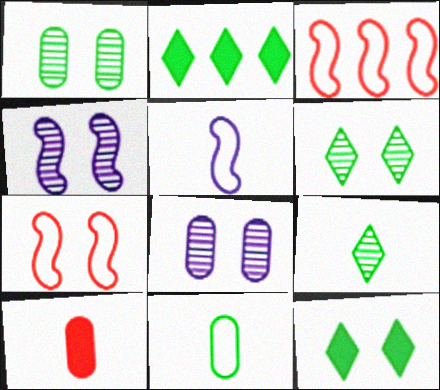[[5, 9, 10], 
[7, 8, 12]]